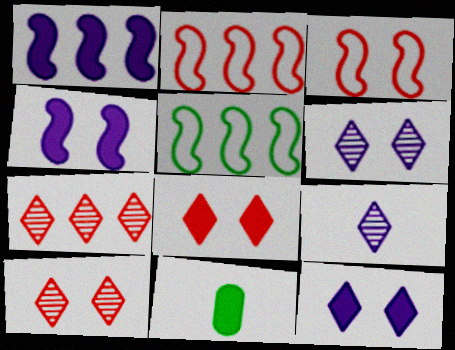[[1, 8, 11], 
[2, 6, 11]]